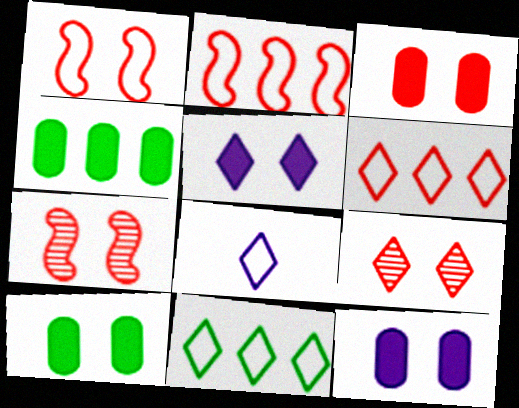[[1, 3, 9], 
[3, 10, 12], 
[4, 7, 8]]